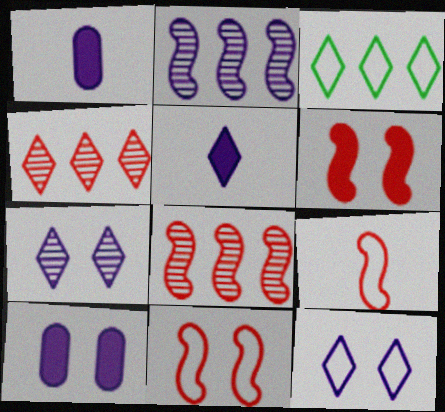[[1, 2, 12], 
[6, 8, 9]]